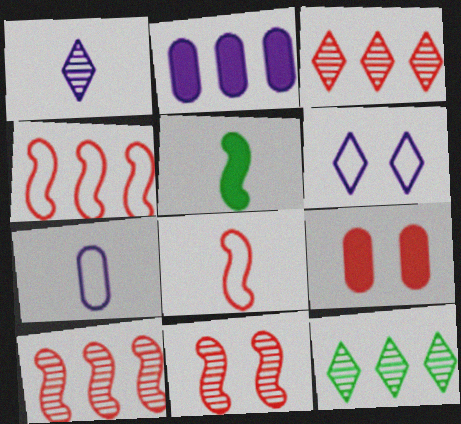[[2, 4, 12], 
[3, 8, 9]]